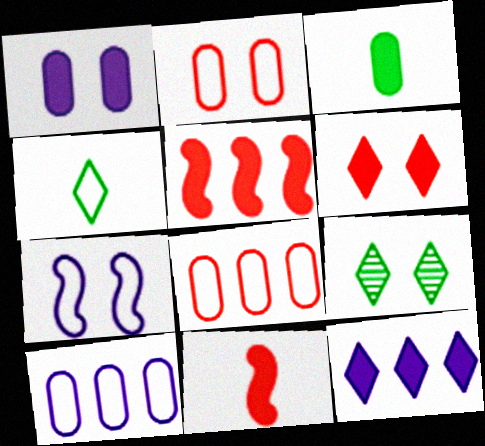[[4, 7, 8], 
[9, 10, 11]]